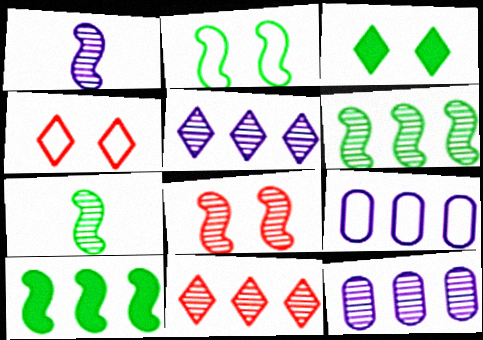[[1, 6, 8], 
[2, 7, 10], 
[6, 11, 12], 
[9, 10, 11]]